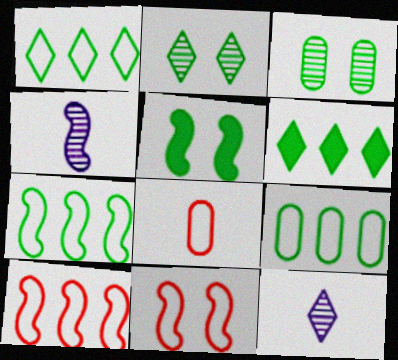[[1, 7, 9], 
[4, 5, 10]]